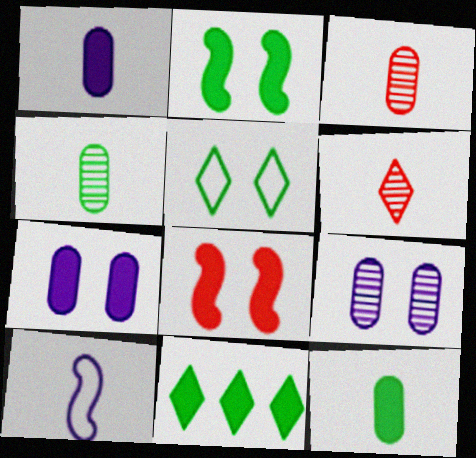[[1, 8, 11], 
[2, 11, 12], 
[5, 8, 9], 
[6, 10, 12]]